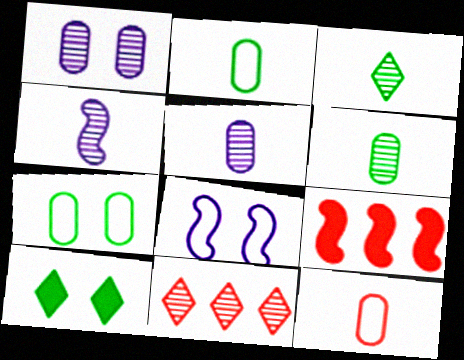[]